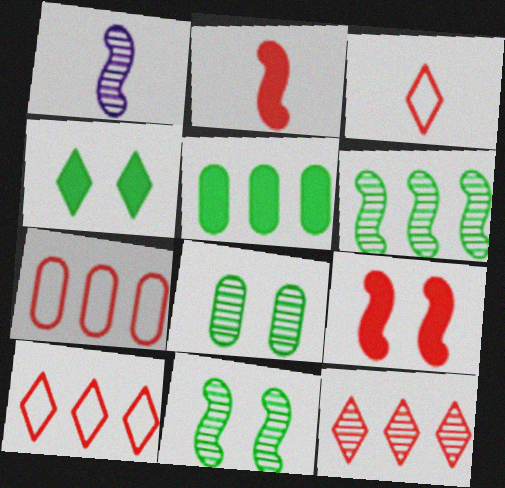[[1, 4, 7], 
[1, 8, 12]]